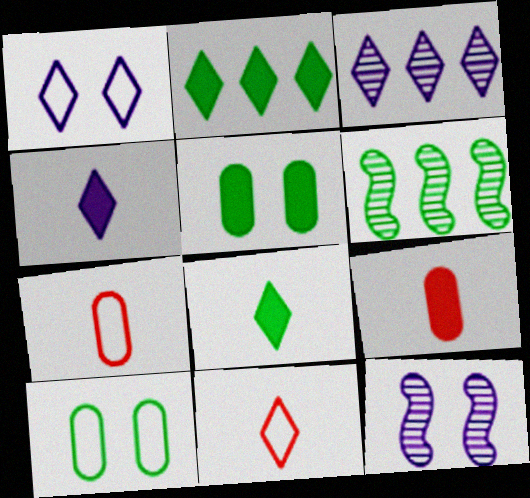[[1, 3, 4], 
[1, 6, 9], 
[2, 7, 12], 
[6, 8, 10]]